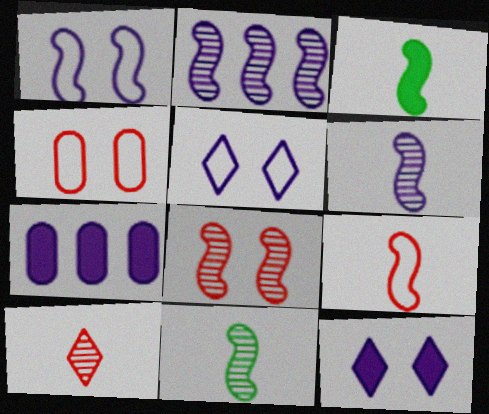[[2, 8, 11], 
[3, 6, 9], 
[5, 6, 7]]